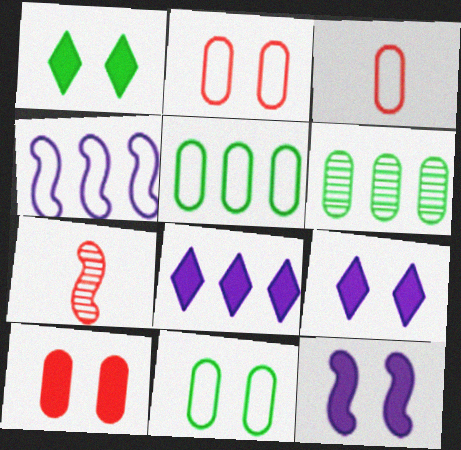[[1, 10, 12], 
[5, 7, 9], 
[7, 8, 11]]